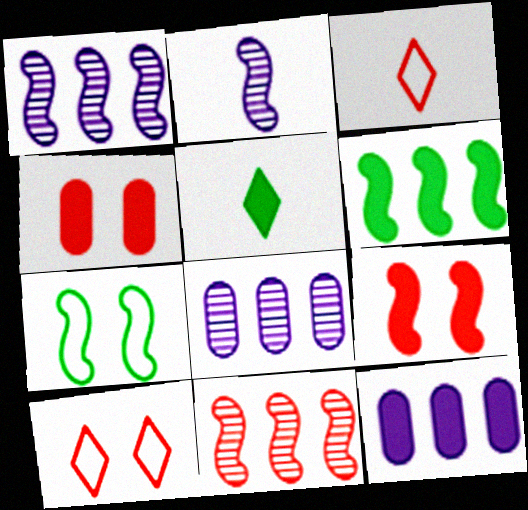[[3, 4, 11], 
[5, 9, 12]]